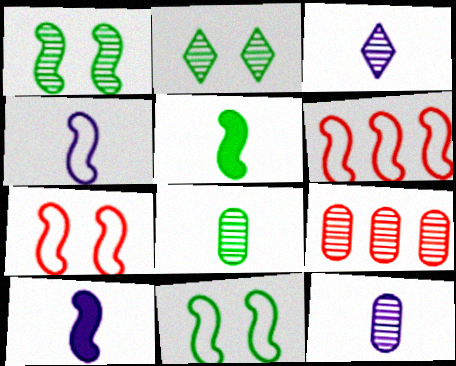[[1, 3, 9], 
[1, 6, 10], 
[4, 6, 11]]